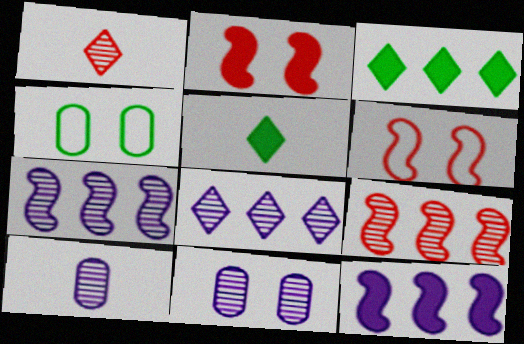[[1, 4, 12], 
[3, 6, 10]]